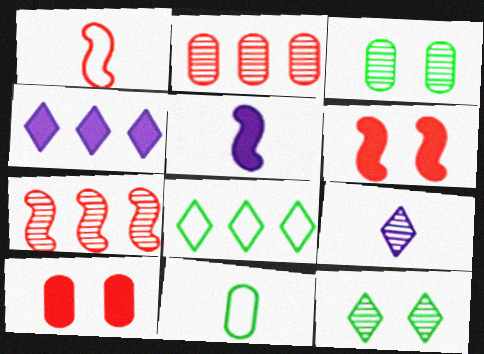[[1, 3, 4], 
[1, 6, 7], 
[3, 7, 9]]